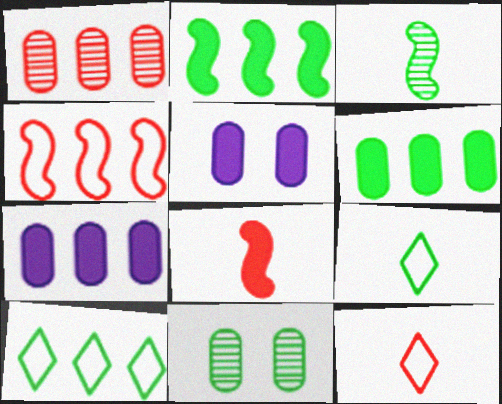[[2, 9, 11]]